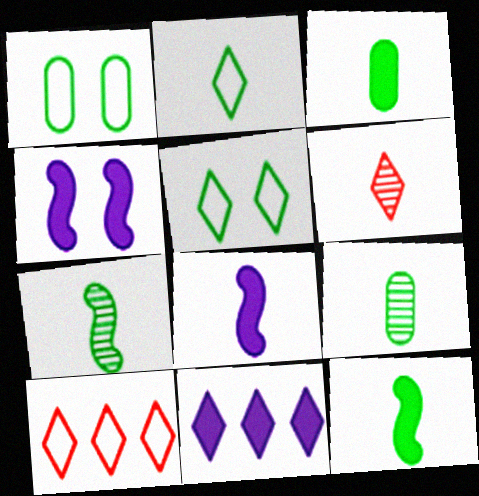[[2, 3, 7], 
[2, 9, 12], 
[4, 9, 10], 
[5, 6, 11]]